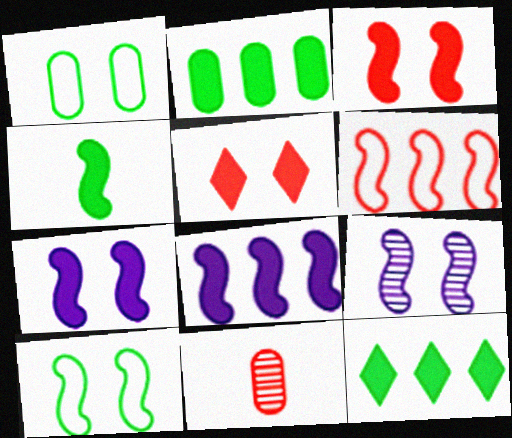[[1, 5, 9], 
[3, 4, 8], 
[3, 9, 10], 
[4, 6, 9], 
[5, 6, 11]]